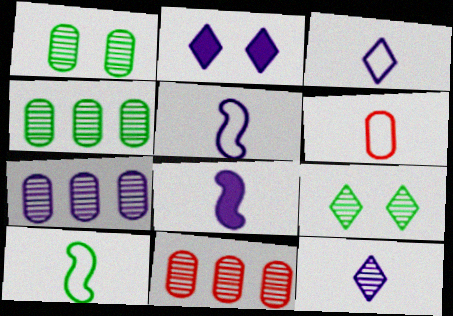[[2, 5, 7], 
[2, 10, 11], 
[3, 6, 10], 
[4, 7, 11]]